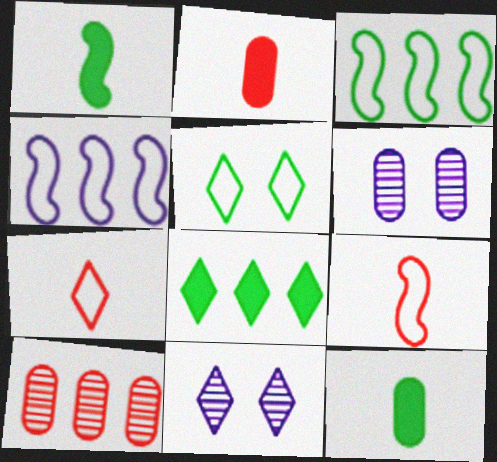[[2, 3, 11], 
[4, 8, 10], 
[6, 8, 9], 
[7, 8, 11]]